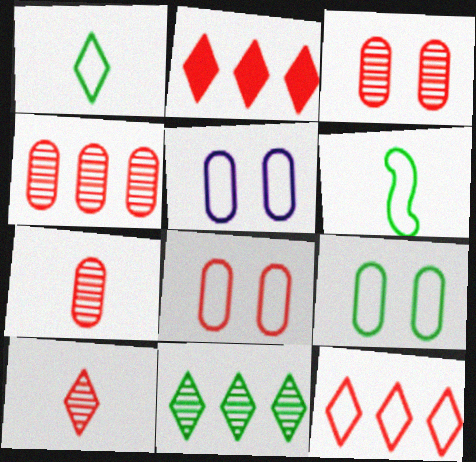[[3, 4, 7], 
[5, 6, 12], 
[5, 8, 9]]